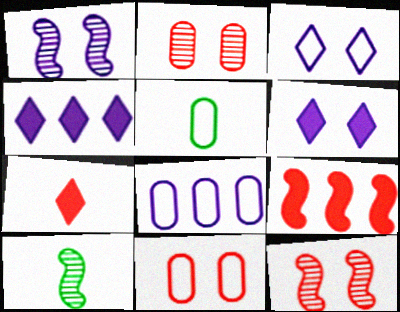[[4, 5, 12], 
[4, 10, 11], 
[5, 8, 11]]